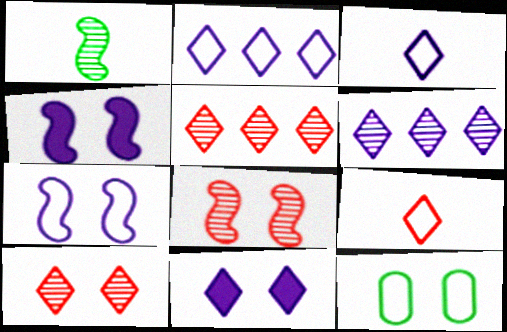[[3, 6, 11], 
[4, 10, 12], 
[8, 11, 12]]